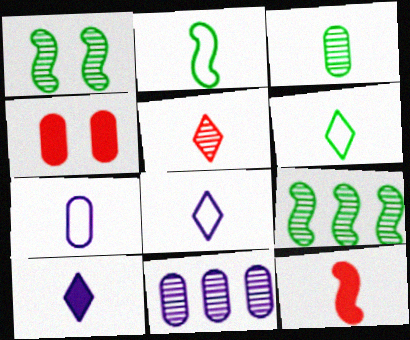[[1, 5, 11], 
[3, 8, 12], 
[4, 8, 9], 
[5, 6, 10]]